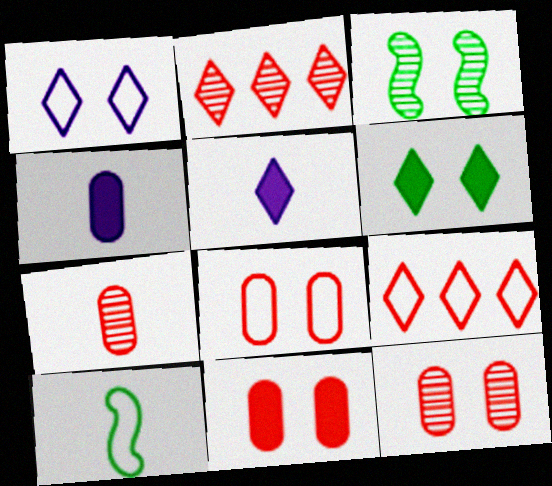[[1, 3, 11], 
[3, 4, 9], 
[5, 7, 10], 
[8, 11, 12]]